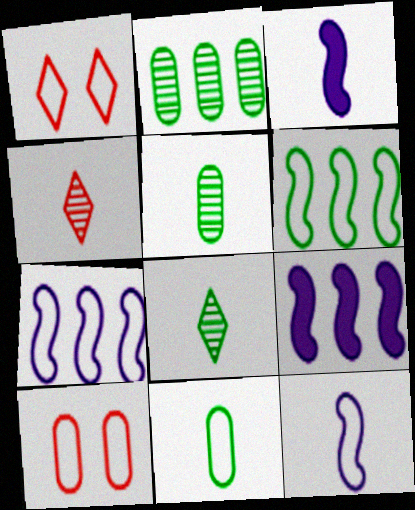[[1, 2, 3], 
[1, 5, 9], 
[1, 7, 11], 
[3, 4, 11], 
[8, 9, 10]]